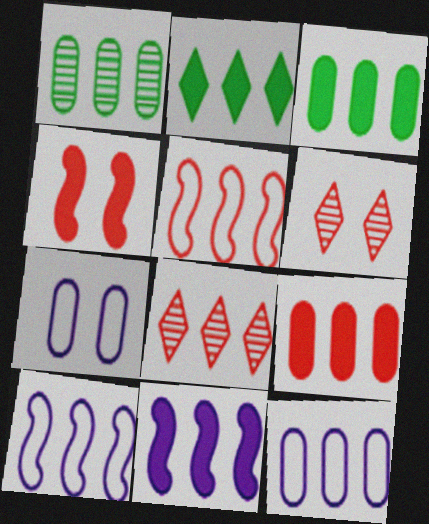[[1, 9, 12], 
[2, 9, 11], 
[3, 8, 10], 
[5, 8, 9]]